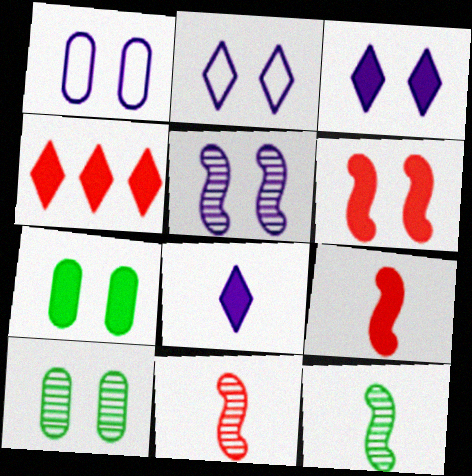[[1, 3, 5], 
[1, 4, 12], 
[2, 6, 10], 
[3, 6, 7]]